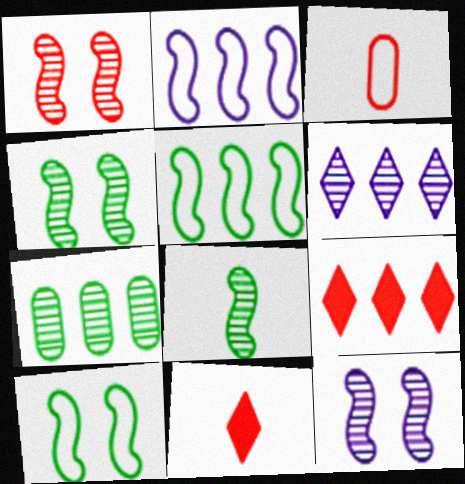[[1, 3, 9], 
[1, 4, 12], 
[2, 7, 9]]